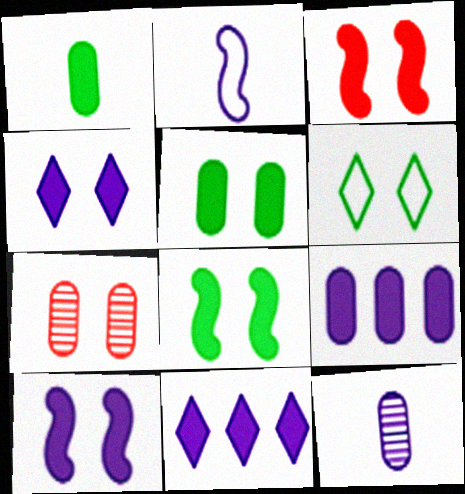[[1, 3, 11], 
[3, 4, 5], 
[3, 8, 10], 
[6, 7, 10]]